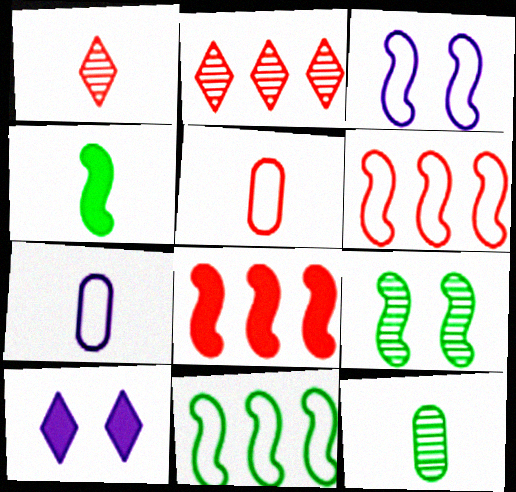[[1, 4, 7], 
[4, 9, 11], 
[6, 10, 12]]